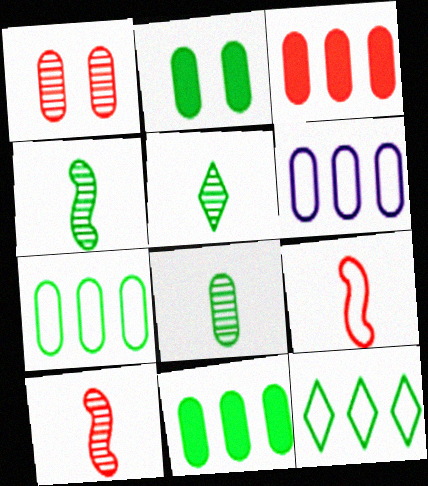[[2, 4, 12], 
[2, 7, 8], 
[4, 5, 8]]